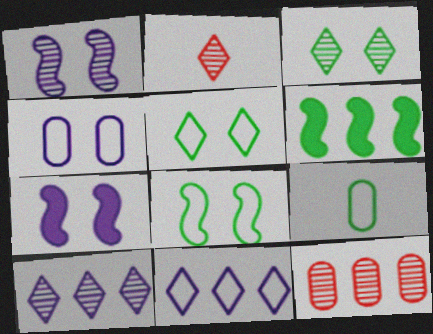[[2, 3, 10], 
[2, 4, 6], 
[3, 6, 9], 
[6, 11, 12]]